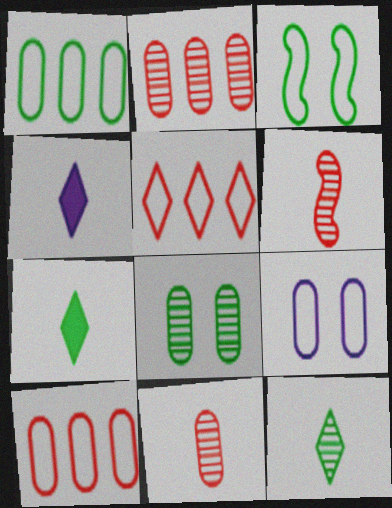[[2, 3, 4]]